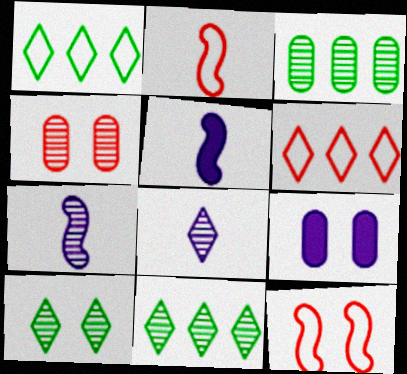[[1, 4, 5], 
[2, 9, 11], 
[4, 7, 11], 
[9, 10, 12]]